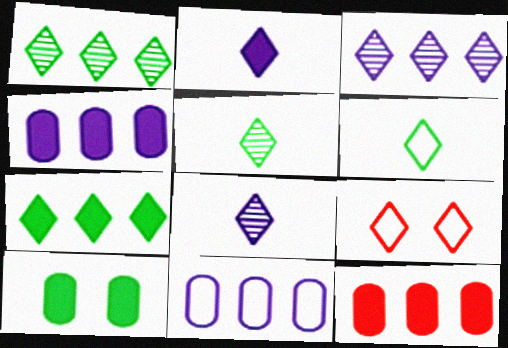[[1, 2, 9], 
[7, 8, 9]]